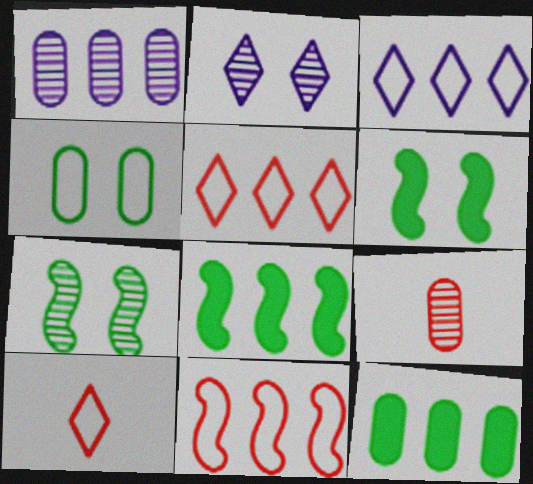[[1, 5, 8], 
[1, 6, 10], 
[3, 6, 9]]